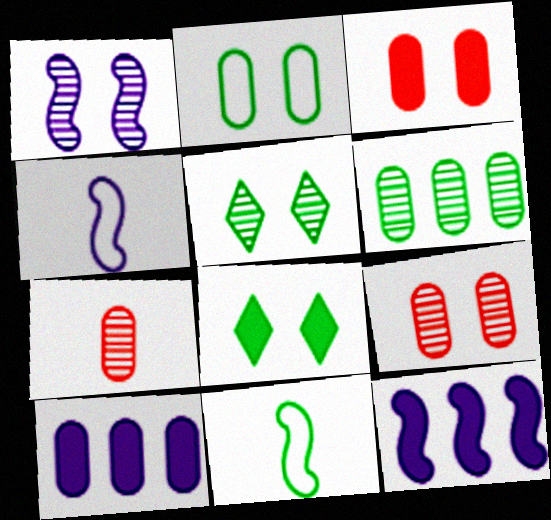[[1, 4, 12], 
[1, 5, 9], 
[2, 7, 10], 
[6, 8, 11]]